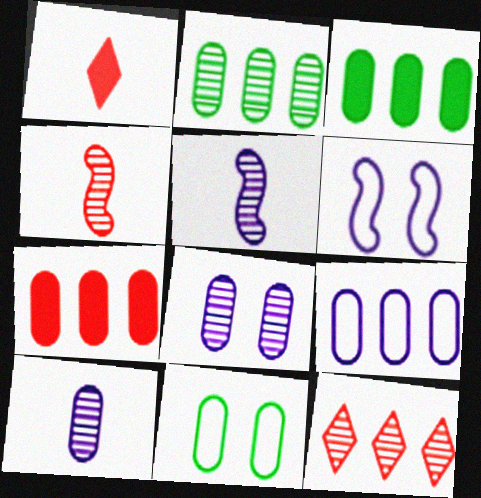[[1, 2, 6], 
[2, 7, 9], 
[7, 10, 11]]